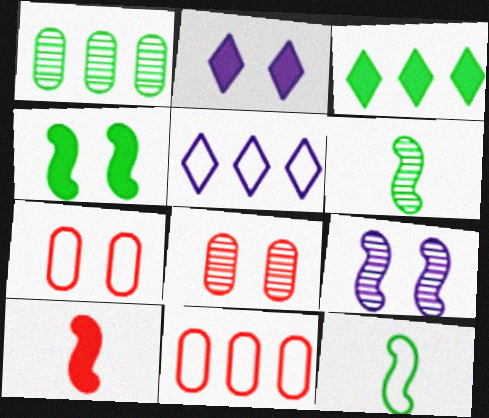[[2, 6, 11], 
[5, 7, 12]]